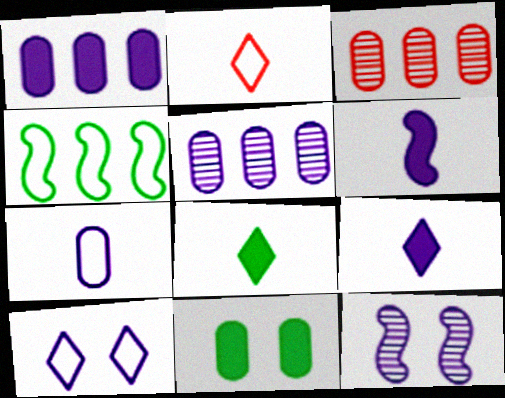[[3, 7, 11], 
[5, 6, 10]]